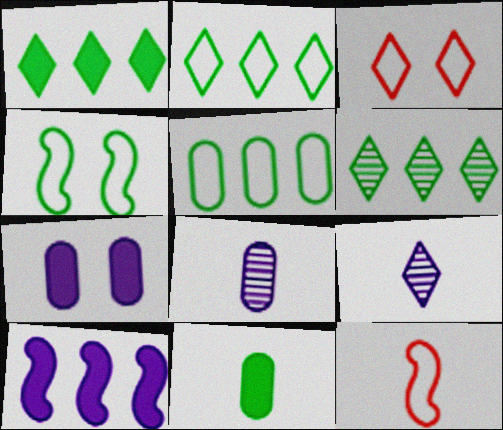[[1, 2, 6], 
[1, 3, 9], 
[4, 6, 11], 
[6, 7, 12], 
[9, 11, 12]]